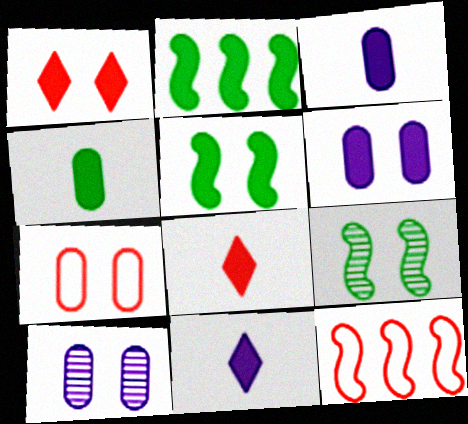[[1, 2, 3], 
[1, 5, 6], 
[2, 6, 8]]